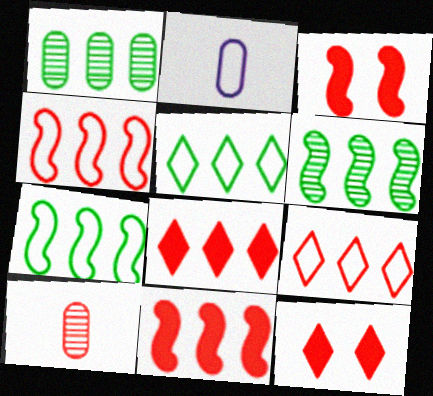[[2, 6, 12], 
[3, 9, 10], 
[4, 10, 12]]